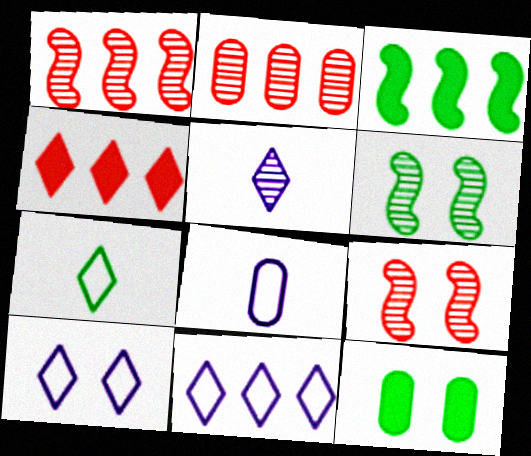[[2, 3, 11], 
[2, 5, 6], 
[2, 8, 12], 
[4, 6, 8], 
[9, 10, 12]]